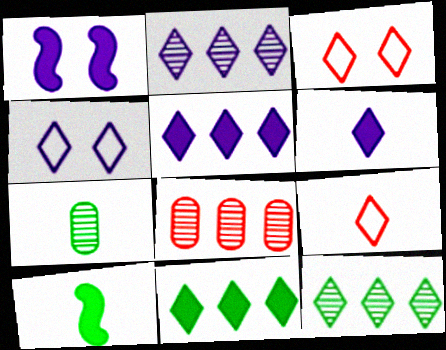[[2, 4, 6], 
[3, 6, 12], 
[4, 8, 10]]